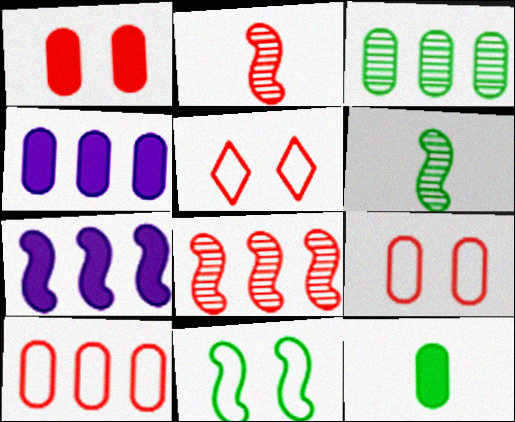[[1, 4, 12], 
[2, 7, 11], 
[3, 4, 10], 
[4, 5, 6]]